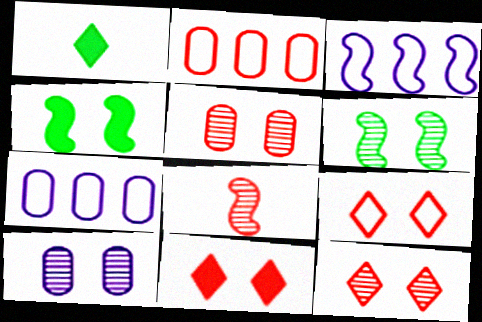[[1, 3, 5], 
[2, 8, 11], 
[3, 4, 8], 
[4, 9, 10], 
[6, 10, 12], 
[9, 11, 12]]